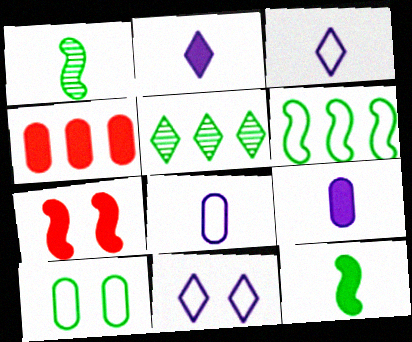[[1, 4, 11], 
[5, 7, 8], 
[5, 10, 12]]